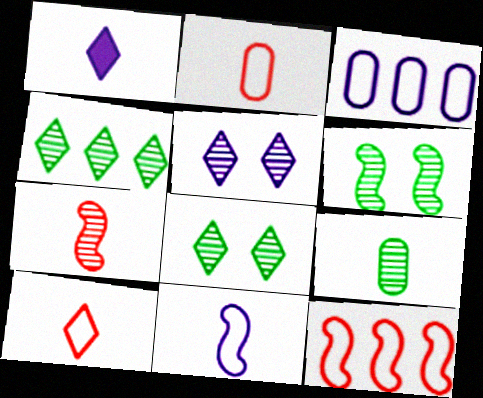[[4, 6, 9]]